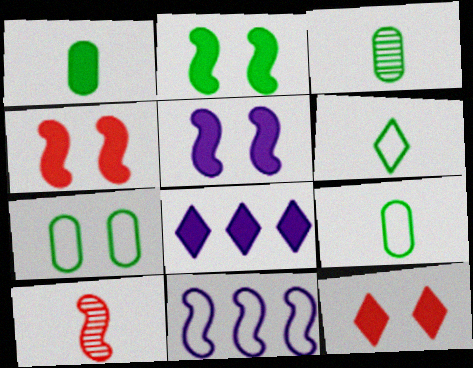[[1, 3, 9], 
[1, 4, 8], 
[2, 4, 5], 
[2, 10, 11], 
[3, 11, 12], 
[7, 8, 10]]